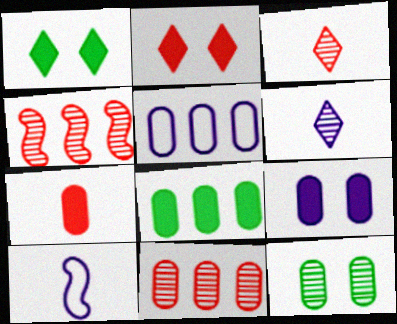[[1, 10, 11], 
[4, 6, 12], 
[5, 7, 12], 
[5, 8, 11], 
[7, 8, 9]]